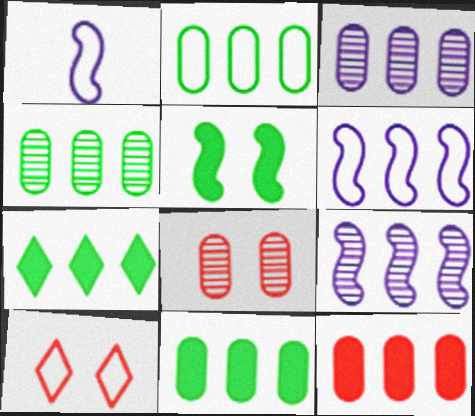[[1, 2, 10], 
[1, 7, 8], 
[2, 3, 12], 
[2, 4, 11]]